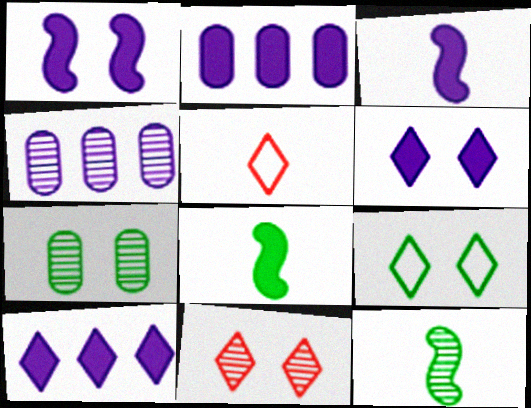[[2, 3, 6], 
[4, 11, 12], 
[6, 9, 11]]